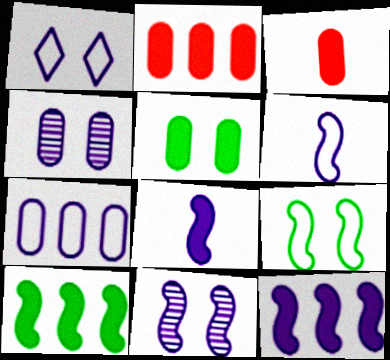[[1, 6, 7], 
[6, 11, 12]]